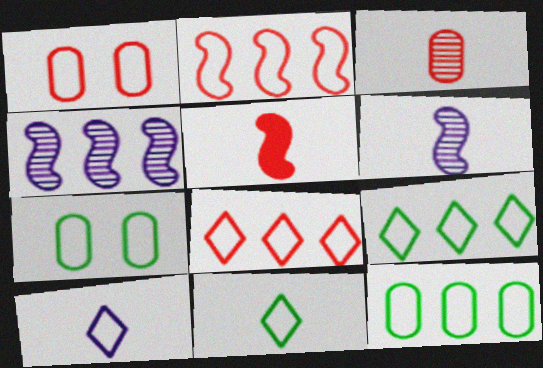[[2, 7, 10]]